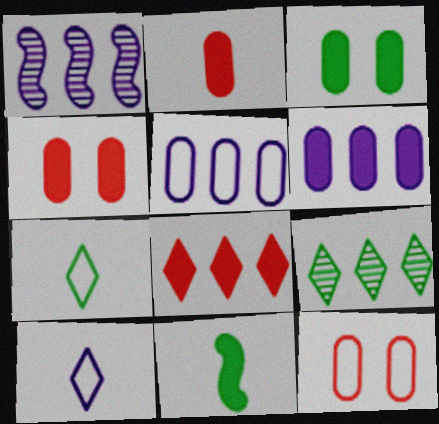[[1, 4, 7], 
[2, 3, 6]]